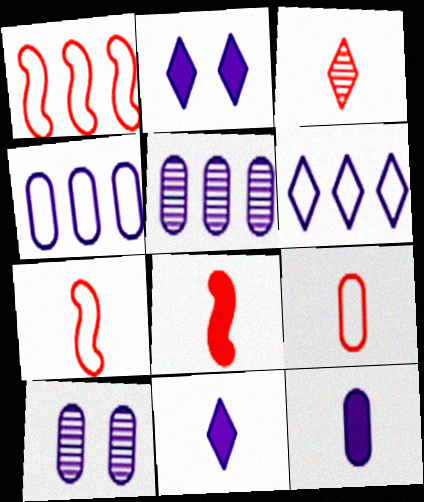[[3, 8, 9], 
[4, 10, 12]]